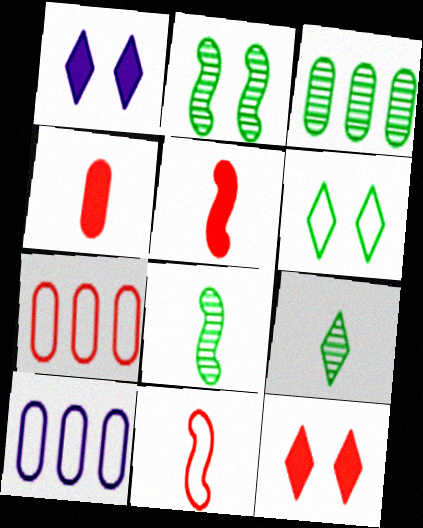[[1, 3, 11], 
[1, 7, 8], 
[2, 3, 9], 
[6, 10, 11], 
[8, 10, 12]]